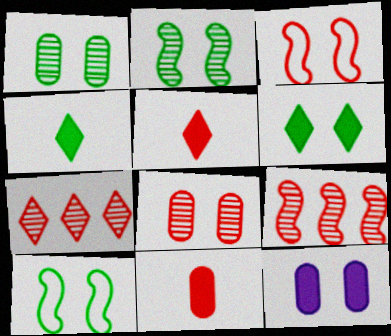[[1, 6, 10], 
[3, 7, 11]]